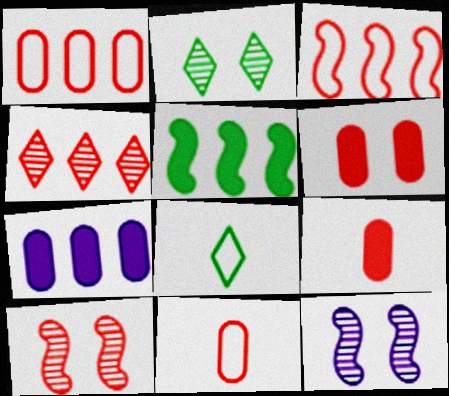[[7, 8, 10]]